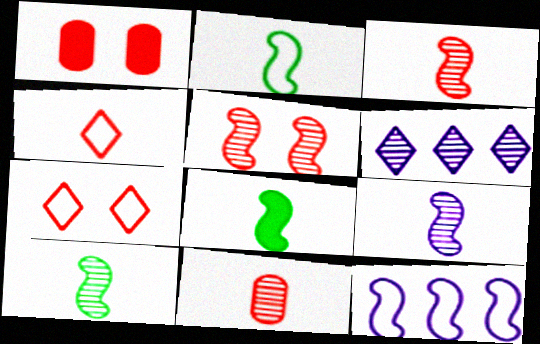[[1, 2, 6], 
[1, 5, 7], 
[2, 8, 10], 
[3, 9, 10], 
[5, 8, 12]]